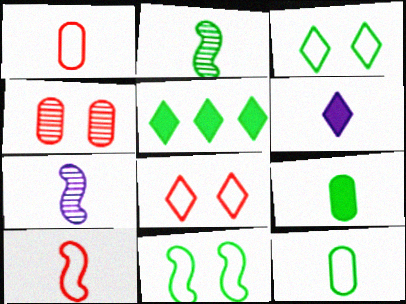[[1, 2, 6]]